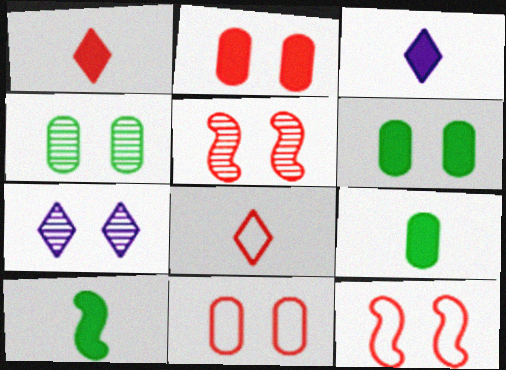[[4, 5, 7], 
[6, 7, 12]]